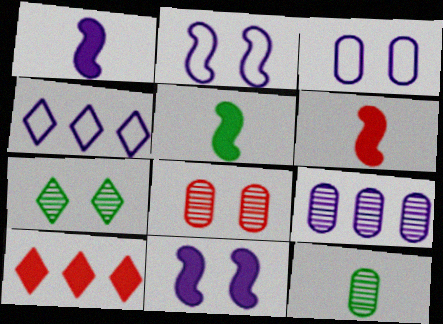[[1, 5, 6], 
[2, 10, 12], 
[4, 5, 8], 
[8, 9, 12]]